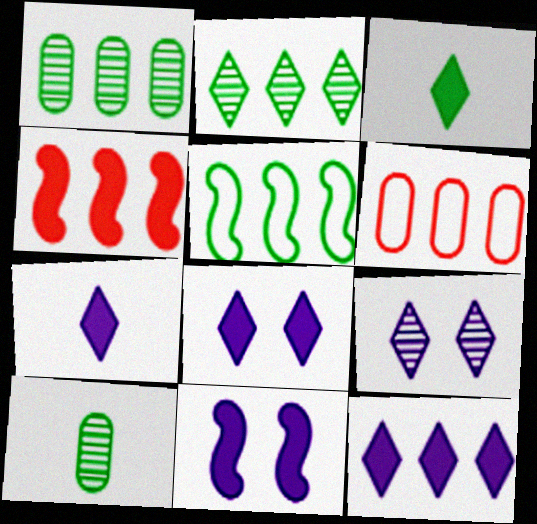[[7, 8, 12]]